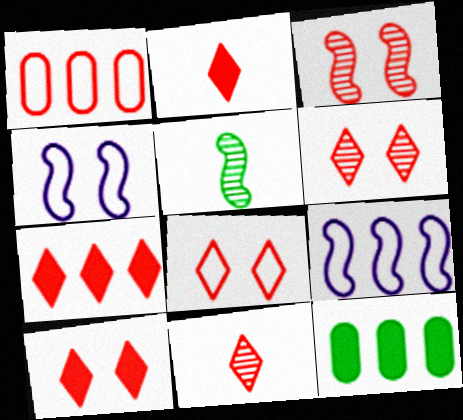[[1, 2, 3], 
[2, 7, 10], 
[4, 11, 12], 
[6, 8, 10], 
[7, 8, 11]]